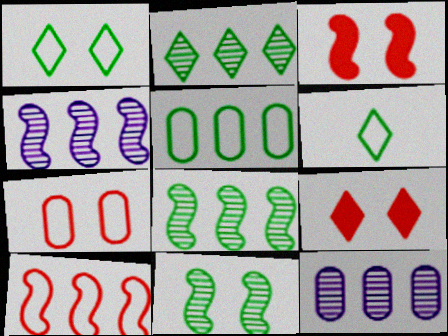[[3, 6, 12]]